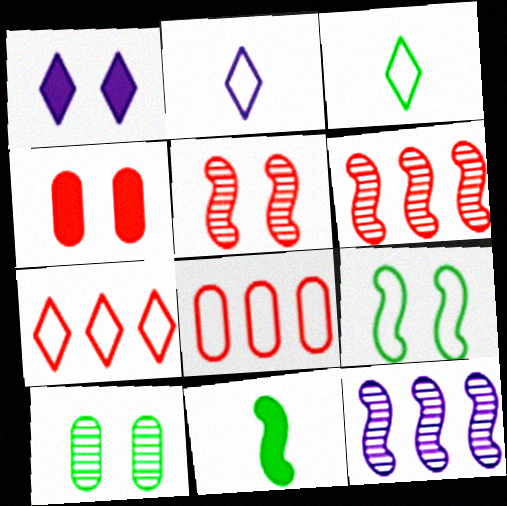[[2, 8, 9], 
[3, 4, 12]]